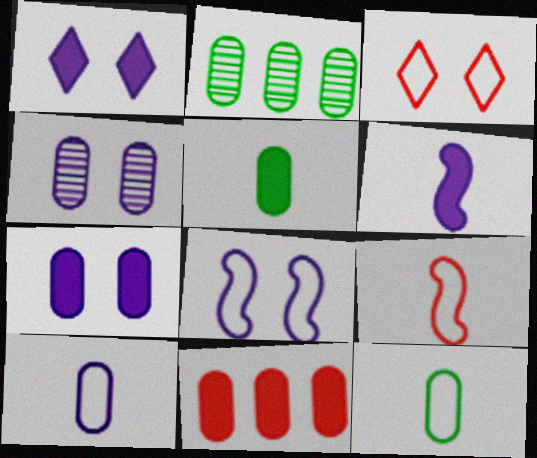[[1, 2, 9], 
[1, 4, 8], 
[2, 3, 6], 
[4, 11, 12], 
[5, 7, 11]]